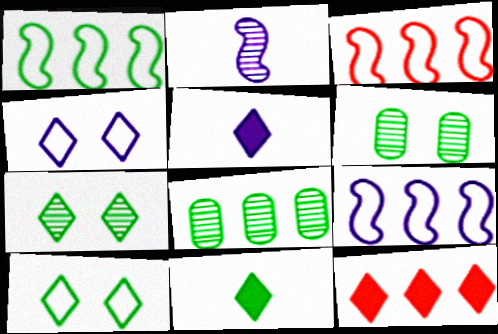[[1, 3, 9], 
[1, 6, 11], 
[3, 5, 6], 
[8, 9, 12]]